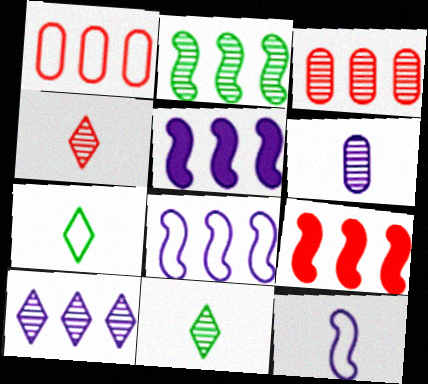[[2, 3, 10], 
[2, 8, 9]]